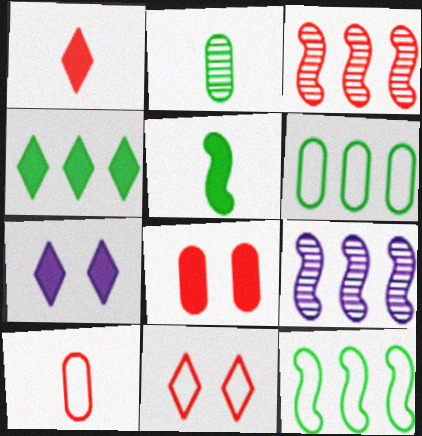[[1, 4, 7]]